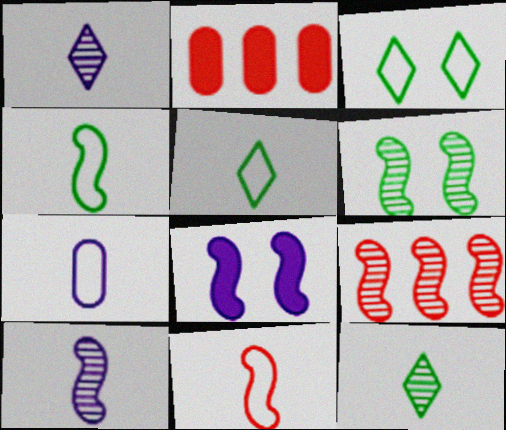[[2, 3, 10], 
[4, 8, 9], 
[5, 7, 11], 
[6, 9, 10]]